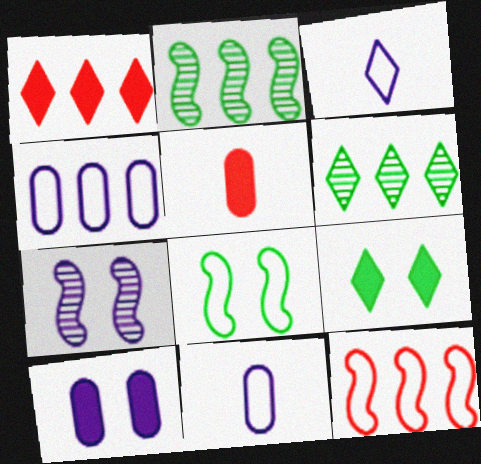[[1, 2, 4]]